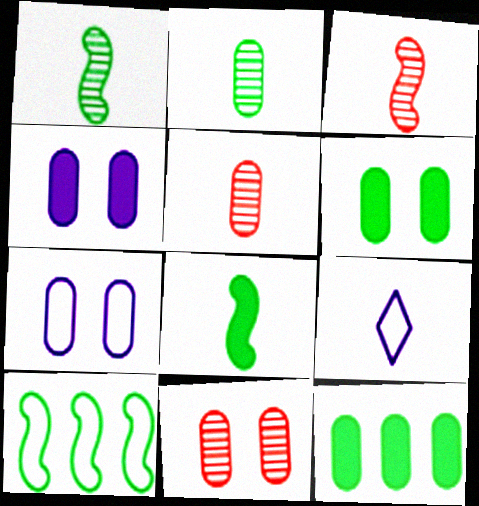[[5, 7, 12], 
[5, 8, 9], 
[6, 7, 11]]